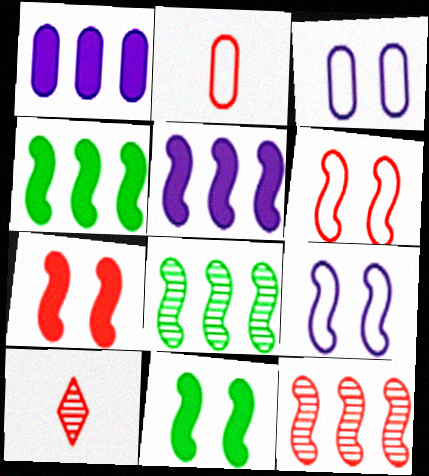[[3, 4, 10]]